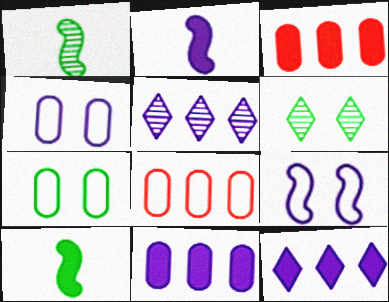[[2, 4, 5], 
[2, 6, 8]]